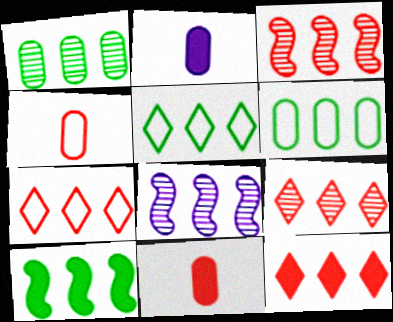[[1, 5, 10], 
[1, 8, 9], 
[6, 8, 12], 
[7, 9, 12]]